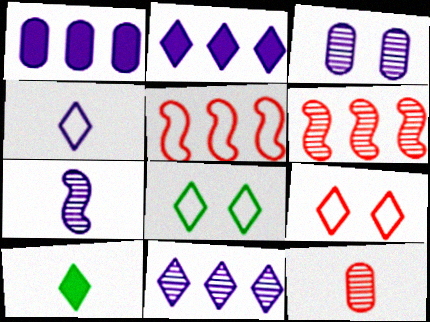[[3, 5, 10], 
[3, 7, 11], 
[9, 10, 11]]